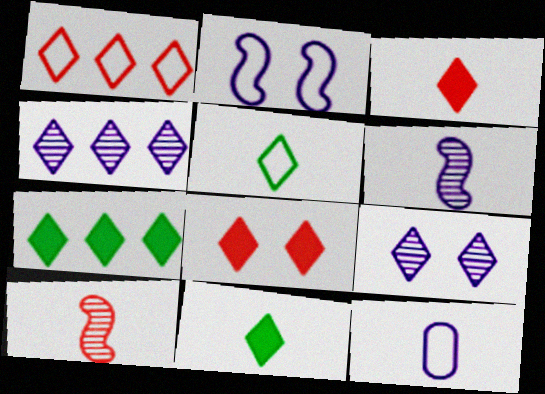[[1, 4, 7], 
[1, 9, 11], 
[4, 5, 8], 
[10, 11, 12]]